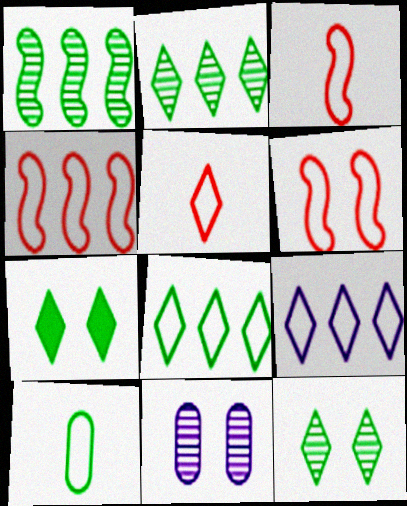[[1, 7, 10], 
[3, 4, 6], 
[6, 7, 11], 
[6, 9, 10]]